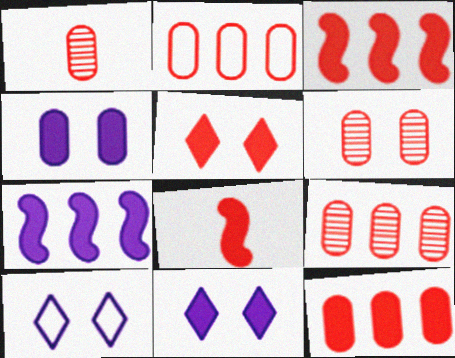[[1, 6, 9], 
[2, 9, 12], 
[5, 8, 12]]